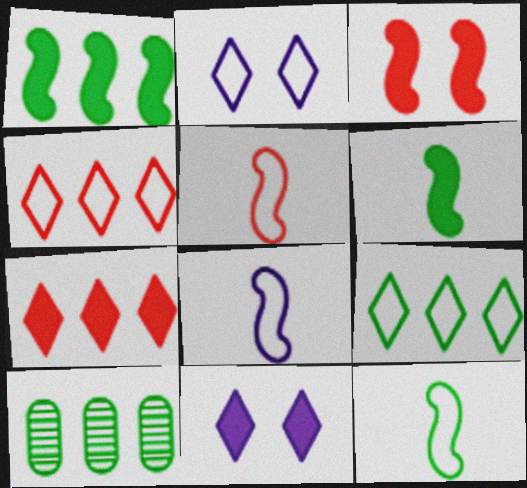[[1, 9, 10], 
[5, 8, 12], 
[5, 10, 11]]